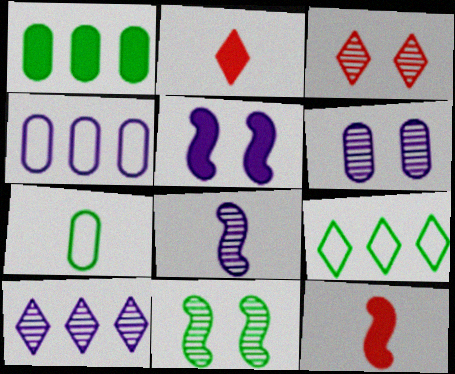[[1, 2, 5], 
[2, 4, 11], 
[2, 7, 8], 
[3, 6, 11], 
[6, 8, 10], 
[6, 9, 12]]